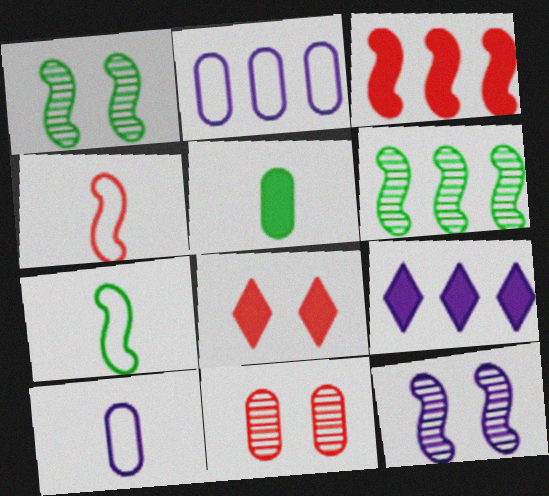[[2, 5, 11], 
[3, 7, 12], 
[6, 8, 10], 
[7, 9, 11], 
[9, 10, 12]]